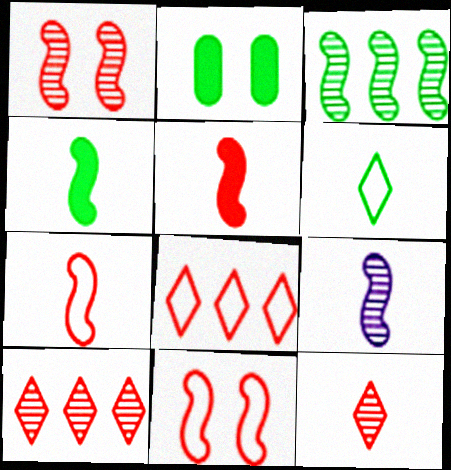[[1, 3, 9], 
[2, 3, 6], 
[2, 8, 9], 
[4, 7, 9]]